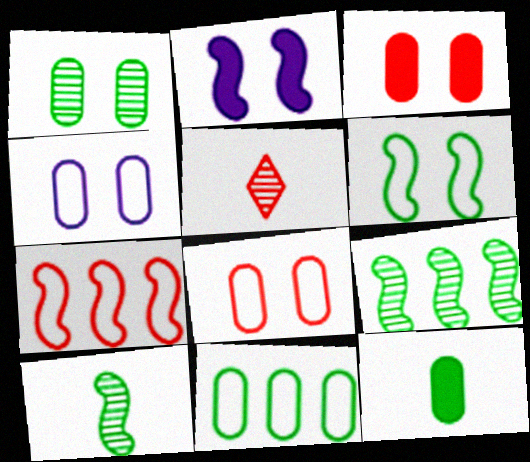[[1, 3, 4], 
[1, 11, 12], 
[2, 5, 11], 
[2, 7, 10], 
[3, 5, 7]]